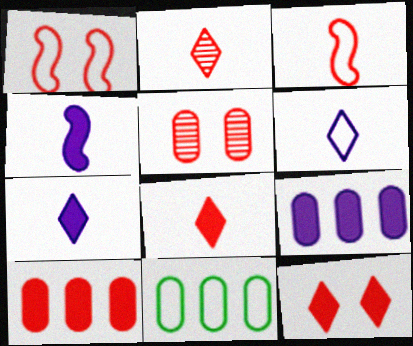[[1, 2, 10], 
[1, 5, 12], 
[1, 6, 11]]